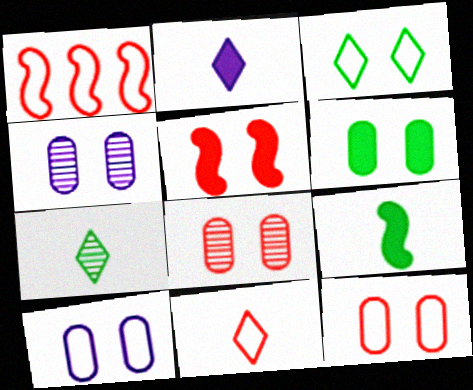[[1, 11, 12], 
[2, 7, 11], 
[3, 4, 5], 
[4, 6, 12], 
[6, 8, 10]]